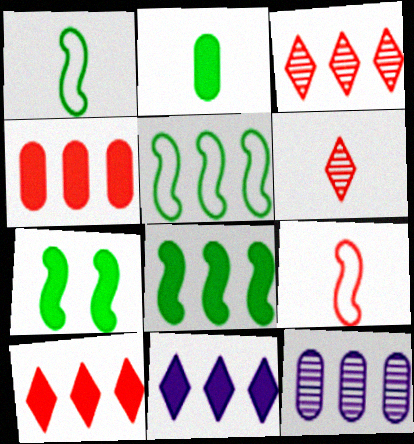[[4, 8, 11], 
[5, 10, 12]]